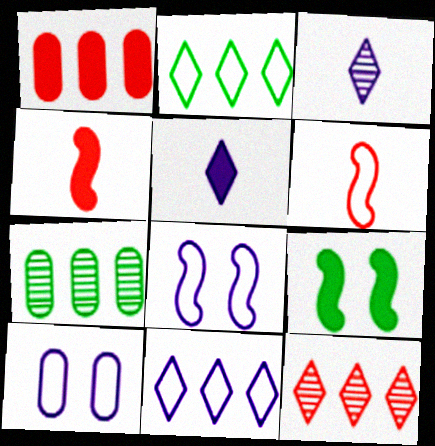[[1, 5, 9], 
[2, 6, 10]]